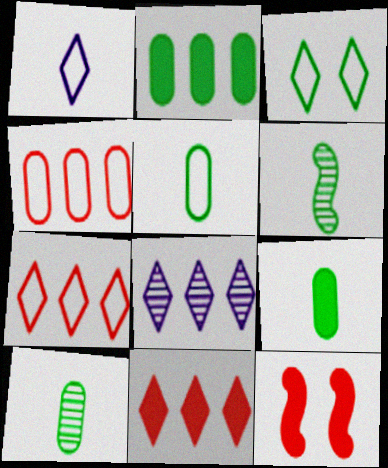[[1, 3, 7], 
[2, 3, 6], 
[5, 8, 12], 
[5, 9, 10]]